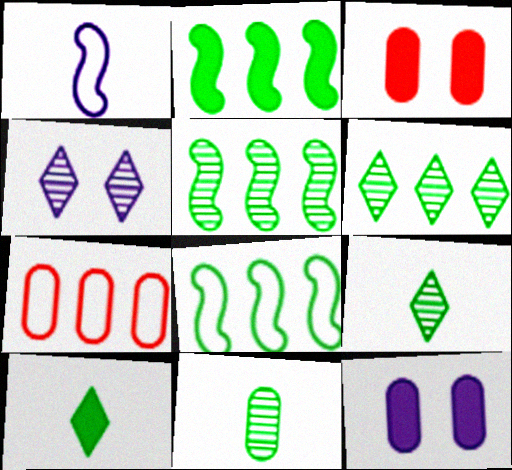[[1, 3, 6], 
[2, 5, 8], 
[7, 11, 12]]